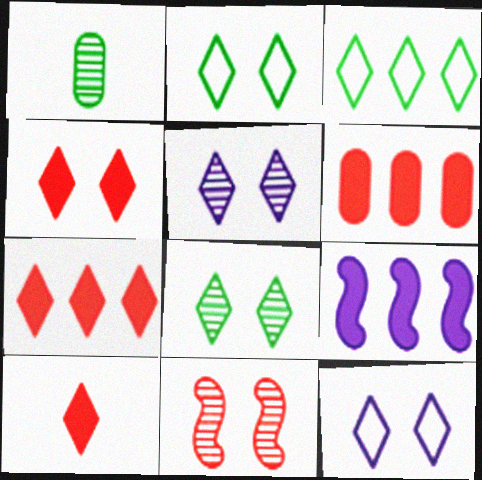[[2, 4, 5], 
[3, 5, 10], 
[4, 7, 10], 
[4, 8, 12]]